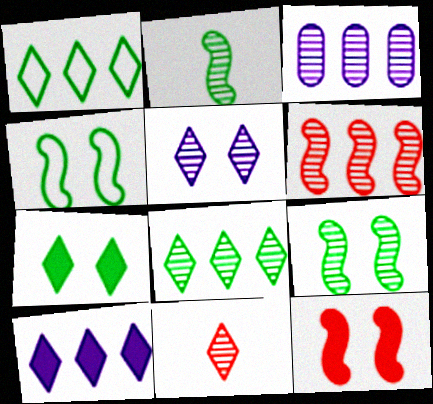[[3, 6, 8], 
[3, 9, 11], 
[5, 8, 11]]